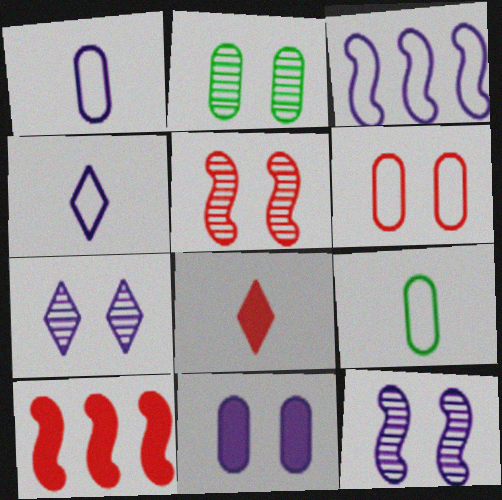[[2, 3, 8], 
[2, 4, 10], 
[2, 5, 7], 
[2, 6, 11], 
[7, 9, 10]]